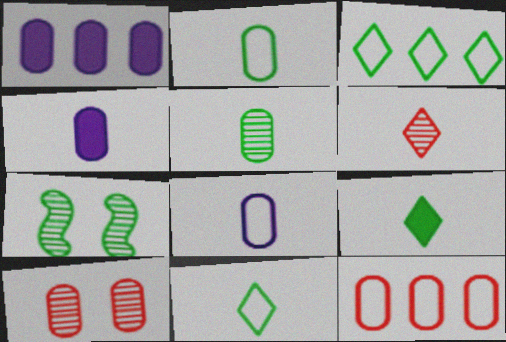[[1, 2, 10]]